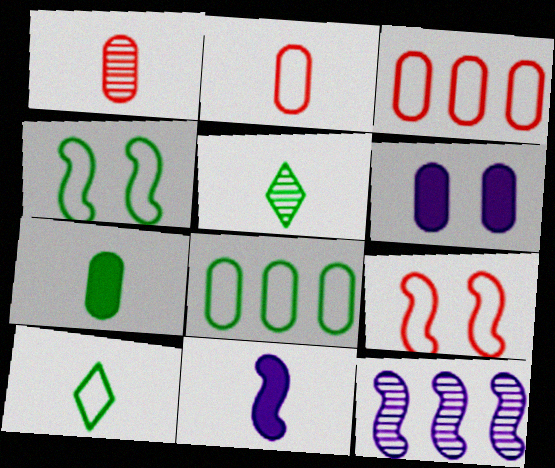[[1, 6, 8], 
[1, 10, 11], 
[2, 5, 11], 
[4, 8, 10]]